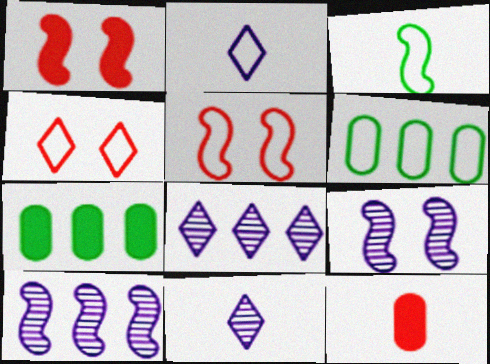[[1, 3, 10], 
[1, 6, 11], 
[2, 5, 6], 
[3, 11, 12], 
[5, 7, 11]]